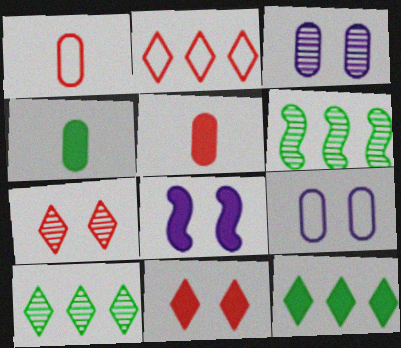[[1, 8, 10], 
[5, 8, 12]]